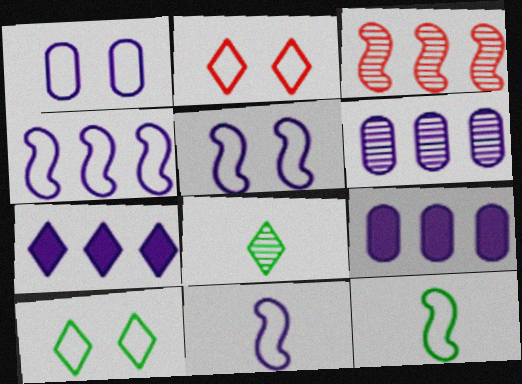[[2, 7, 8], 
[4, 5, 11], 
[4, 6, 7]]